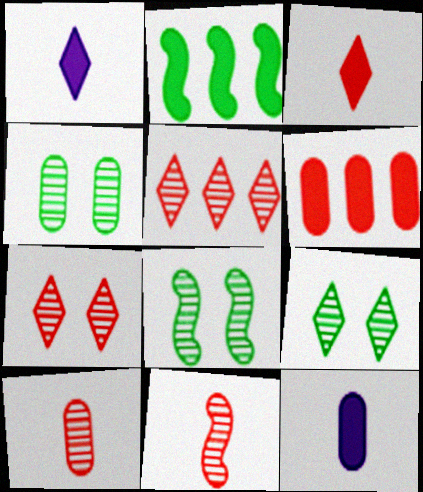[[4, 8, 9]]